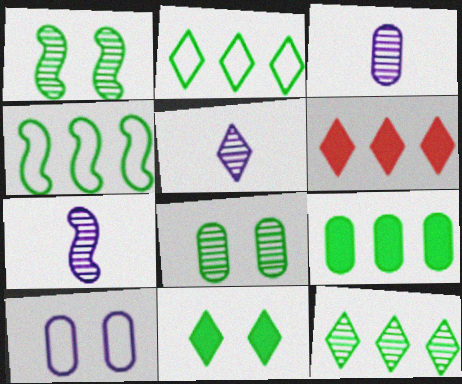[[3, 5, 7], 
[4, 9, 12]]